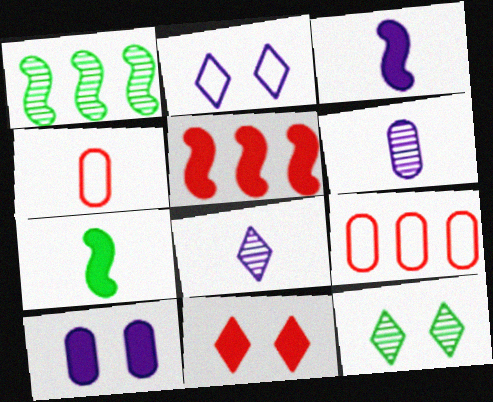[[2, 11, 12], 
[3, 9, 12], 
[4, 7, 8]]